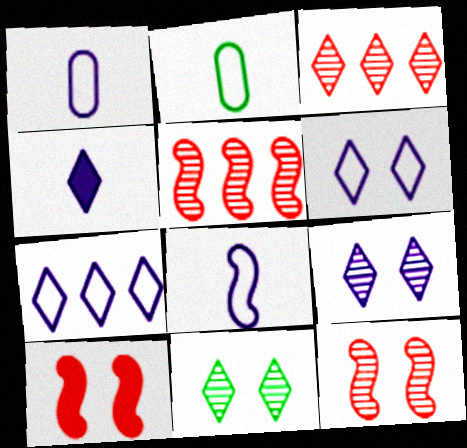[[4, 7, 9]]